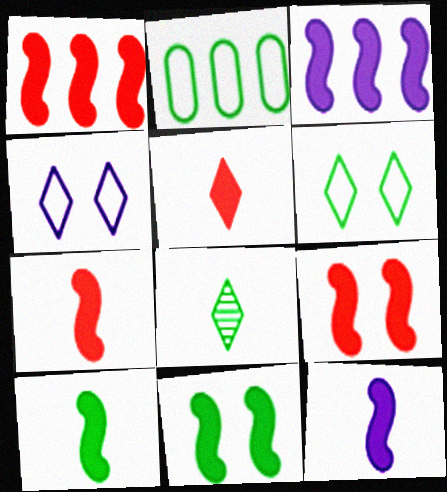[[1, 7, 9], 
[1, 11, 12], 
[2, 8, 11], 
[3, 7, 11], 
[3, 9, 10], 
[7, 10, 12]]